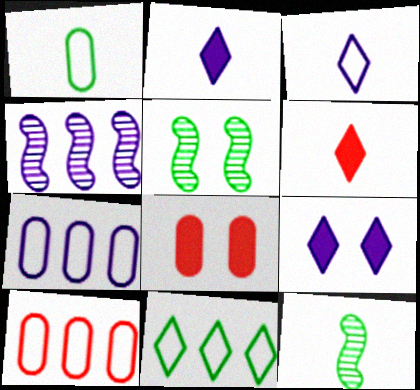[[2, 5, 10], 
[5, 6, 7], 
[9, 10, 12]]